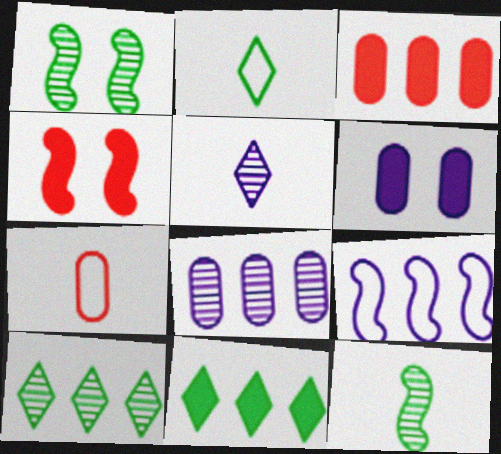[[2, 4, 8], 
[3, 9, 10], 
[4, 9, 12], 
[5, 6, 9]]